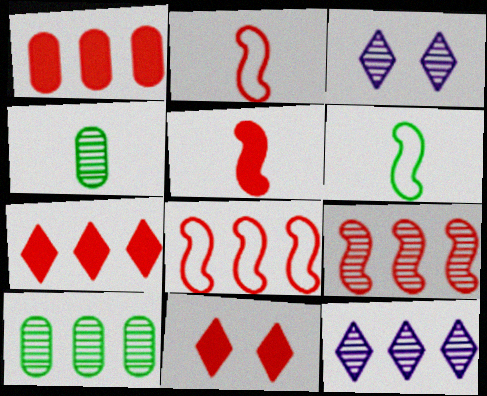[[1, 3, 6], 
[1, 5, 11], 
[3, 4, 9], 
[9, 10, 12]]